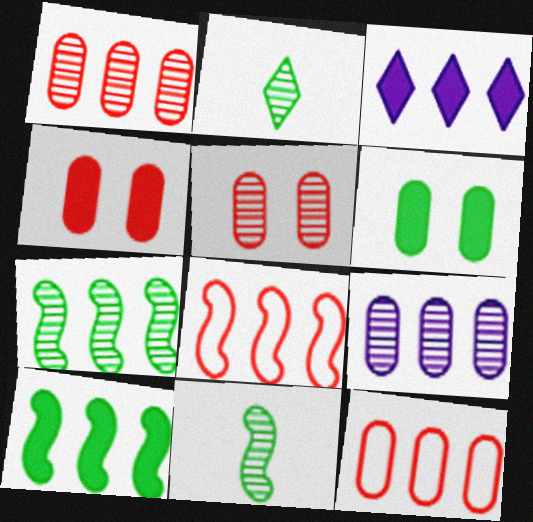[[3, 7, 12]]